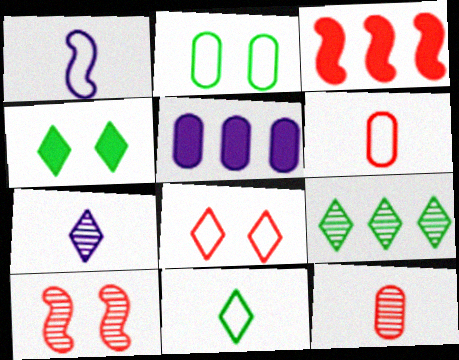[[1, 6, 11], 
[2, 3, 7], 
[2, 5, 12], 
[3, 8, 12], 
[4, 9, 11], 
[5, 10, 11]]